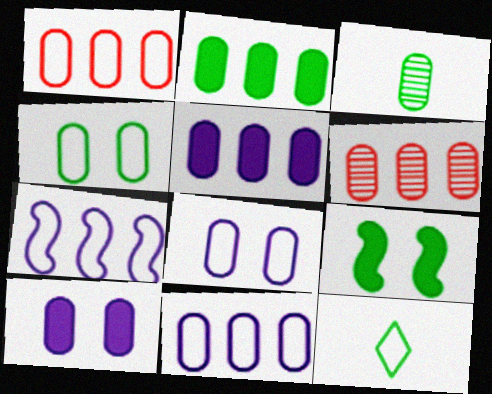[[1, 3, 10], 
[2, 3, 4], 
[2, 6, 11]]